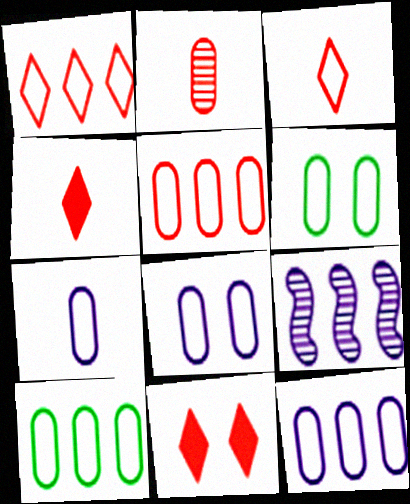[[4, 6, 9], 
[5, 6, 7], 
[5, 10, 12], 
[7, 8, 12]]